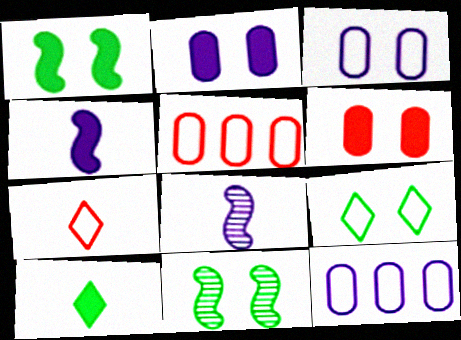[]